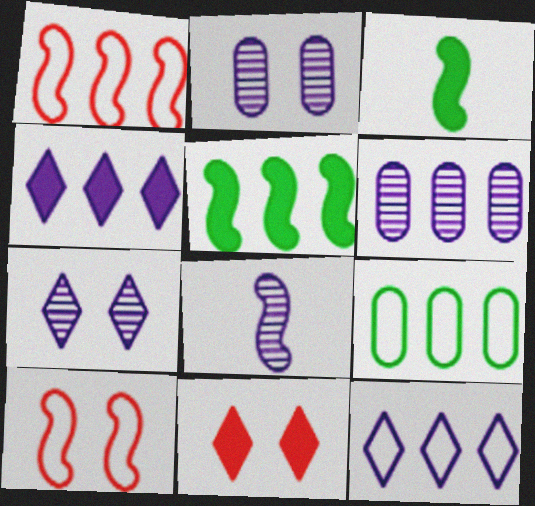[[1, 9, 12], 
[5, 8, 10], 
[6, 7, 8], 
[8, 9, 11]]